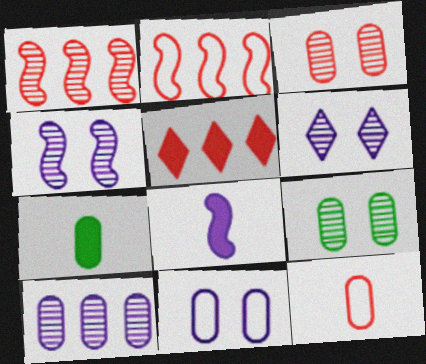[[2, 6, 7]]